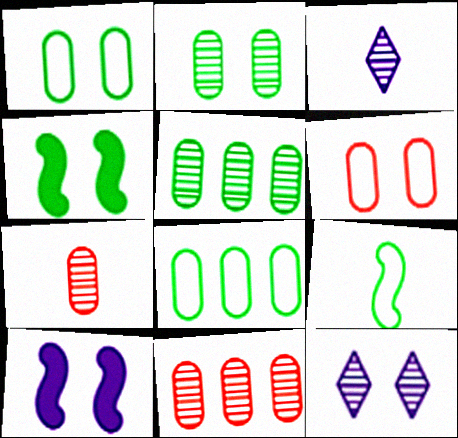[[4, 6, 12]]